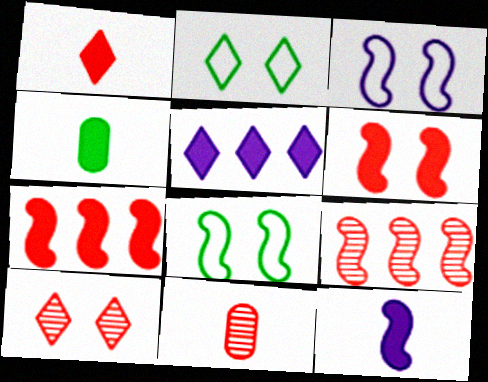[[1, 4, 12], 
[4, 5, 6], 
[5, 8, 11], 
[8, 9, 12], 
[9, 10, 11]]